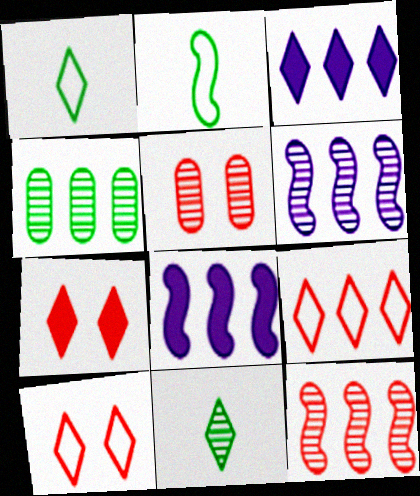[[1, 5, 8], 
[2, 3, 5], 
[3, 10, 11], 
[4, 8, 9], 
[5, 6, 11]]